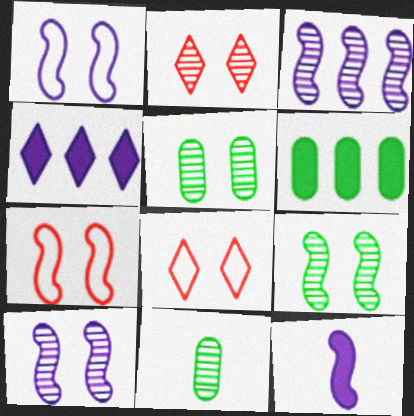[[1, 3, 12], 
[2, 3, 11], 
[2, 5, 10], 
[4, 7, 11]]